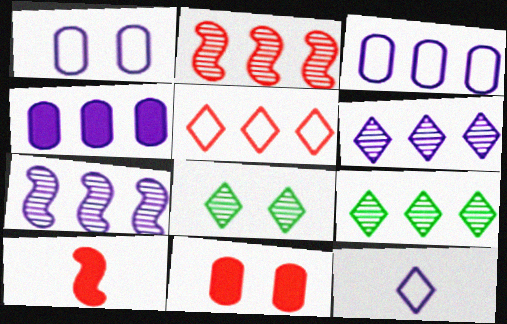[[1, 9, 10], 
[3, 8, 10]]